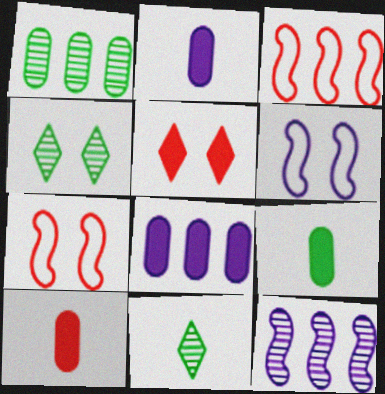[[2, 3, 4], 
[2, 9, 10], 
[7, 8, 11]]